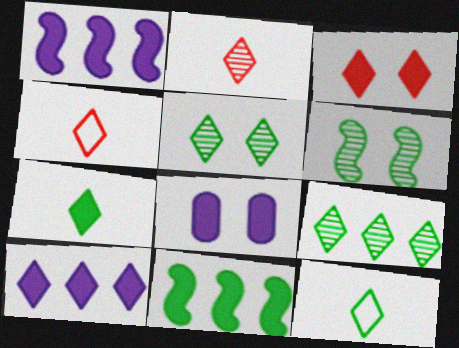[[3, 7, 10], 
[4, 5, 10]]